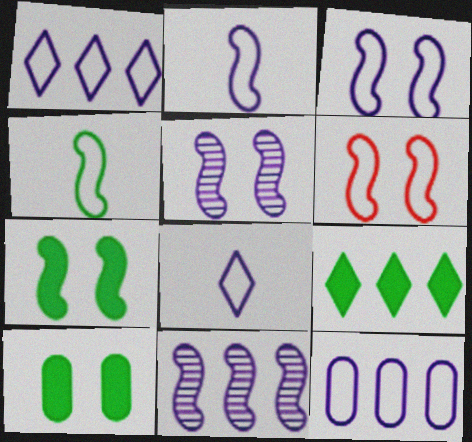[[3, 8, 12], 
[5, 6, 7]]